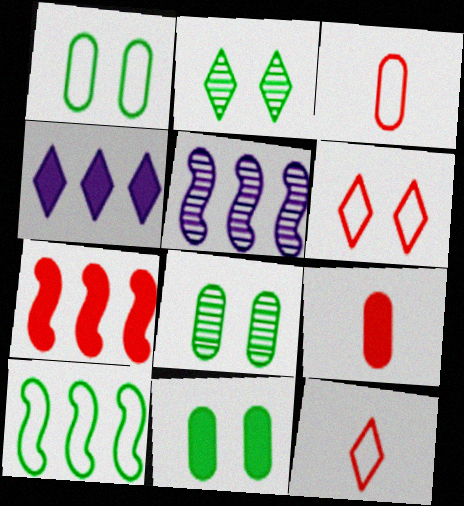[[1, 8, 11], 
[2, 4, 12], 
[5, 7, 10], 
[5, 11, 12]]